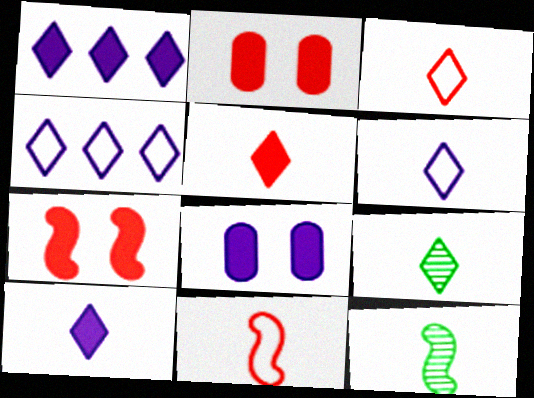[[2, 4, 12], 
[3, 9, 10], 
[5, 6, 9]]